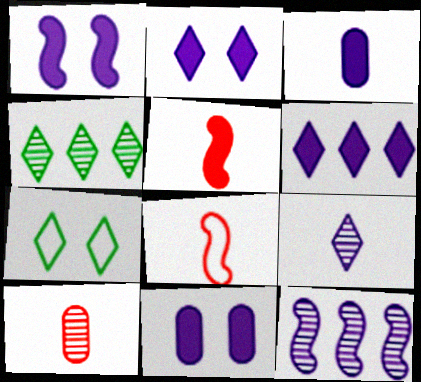[[1, 2, 11], 
[1, 3, 6], 
[4, 8, 11]]